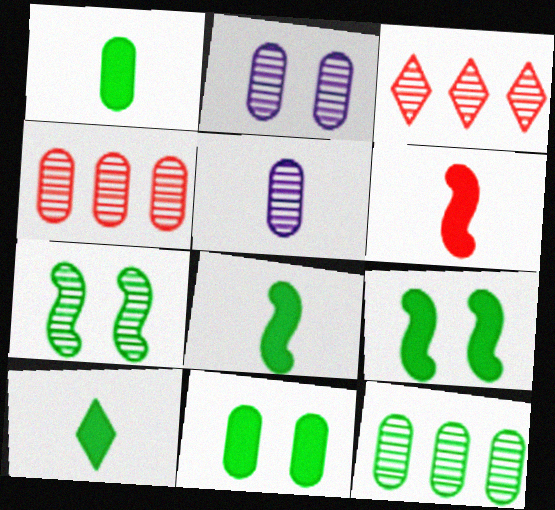[[1, 8, 10], 
[3, 5, 7]]